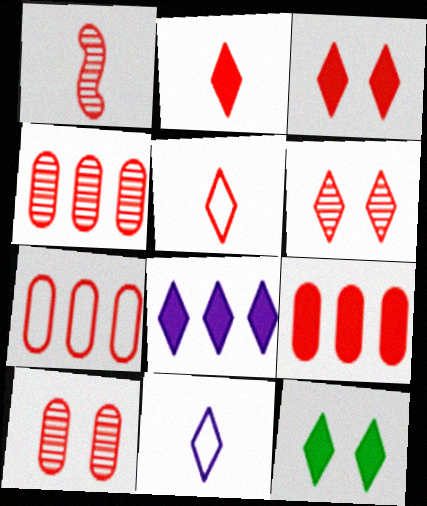[[1, 3, 7], 
[1, 4, 6], 
[2, 8, 12], 
[4, 7, 9]]